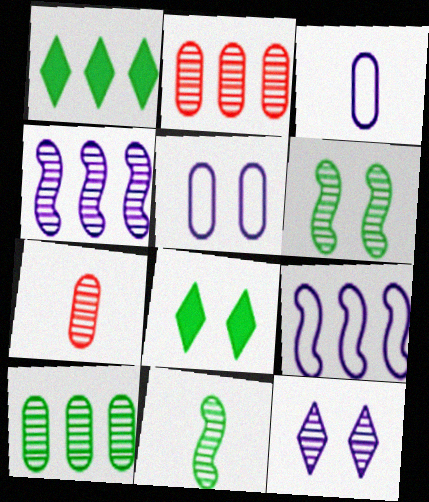[[1, 2, 9], 
[2, 11, 12], 
[7, 8, 9]]